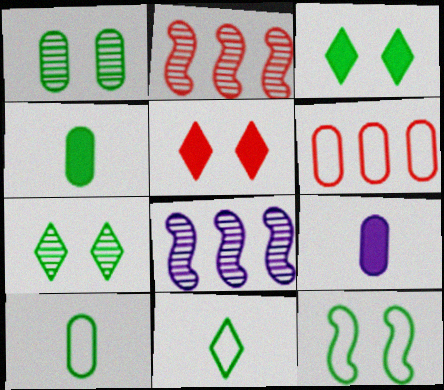[[1, 3, 12], 
[1, 6, 9], 
[5, 8, 10]]